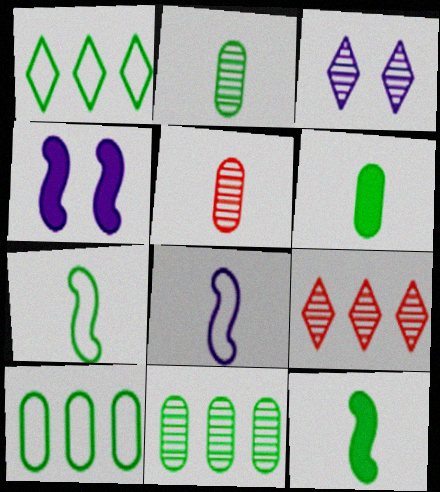[[1, 4, 5]]